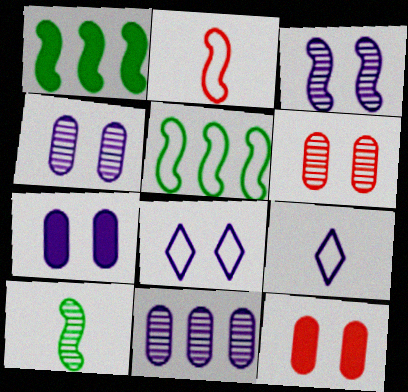[[1, 2, 3], 
[1, 6, 9], 
[3, 7, 8]]